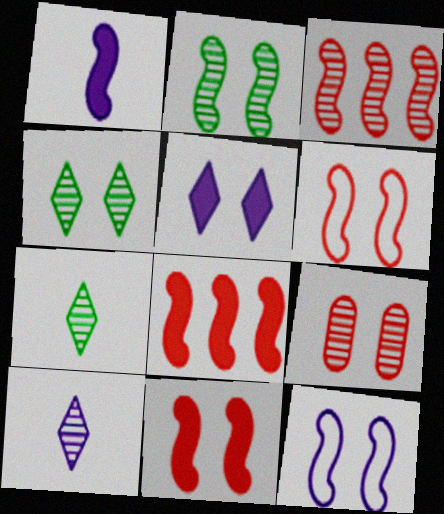[[2, 11, 12]]